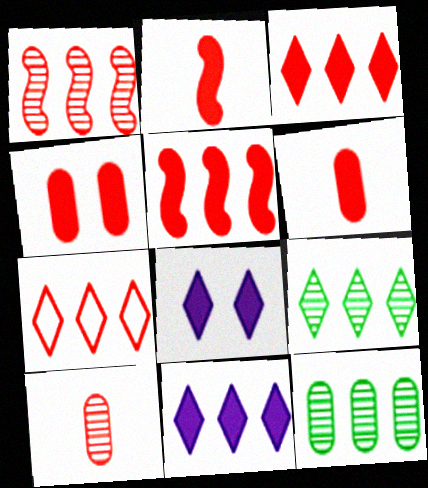[[2, 3, 4], 
[7, 9, 11]]